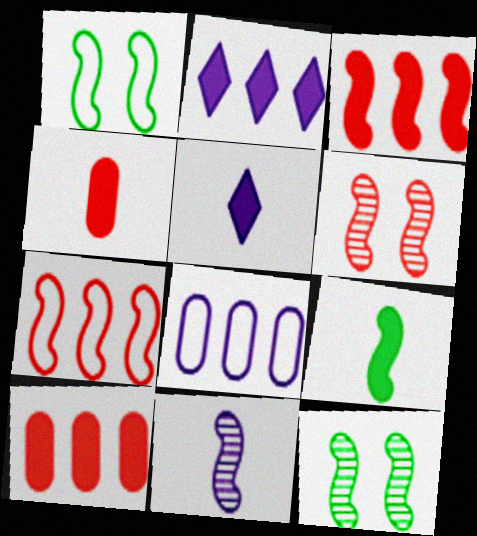[[1, 3, 11], 
[4, 5, 9]]